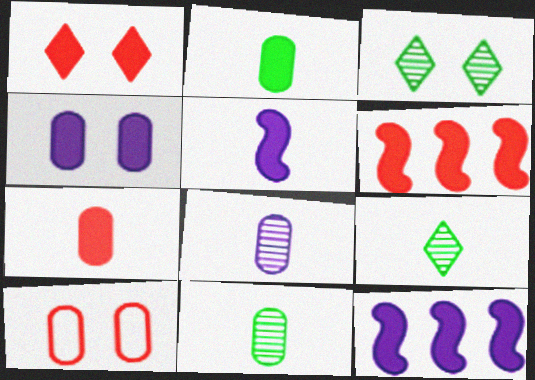[[1, 2, 12], 
[1, 6, 7], 
[9, 10, 12]]